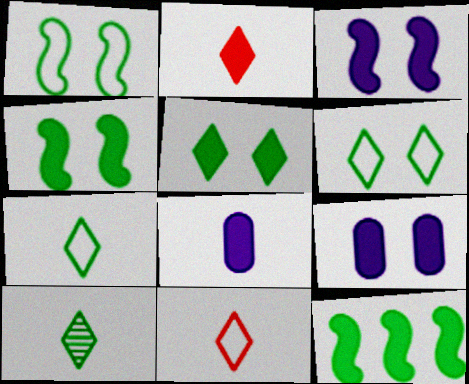[[2, 9, 12]]